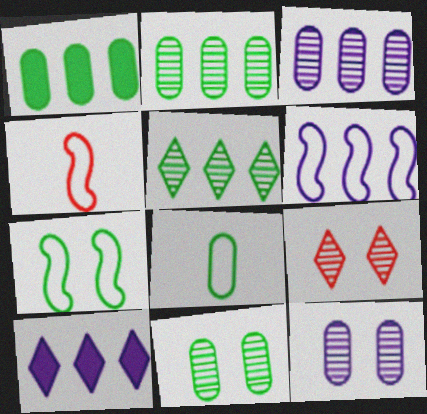[[1, 8, 11], 
[3, 6, 10], 
[4, 6, 7], 
[4, 10, 11]]